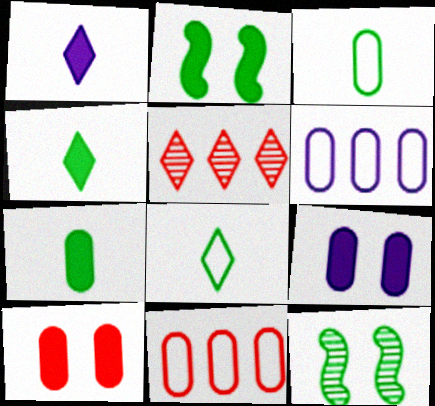[[1, 11, 12]]